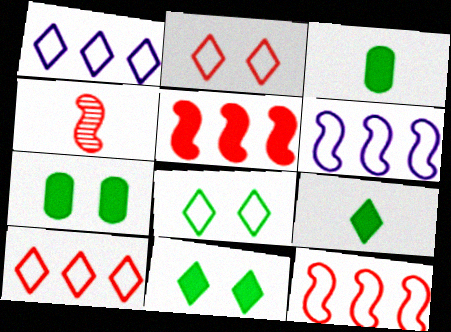[[1, 4, 7]]